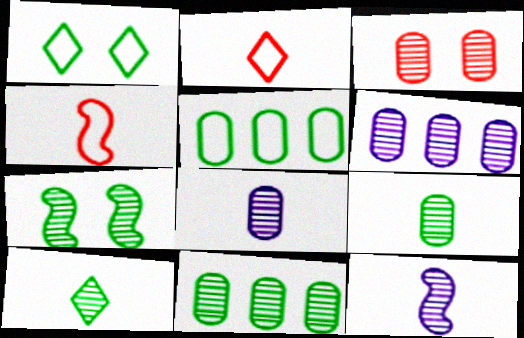[[3, 6, 9], 
[3, 8, 11], 
[7, 10, 11]]